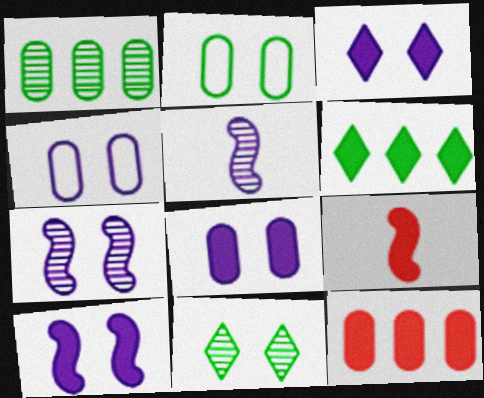[[3, 4, 7], 
[3, 8, 10], 
[6, 8, 9]]